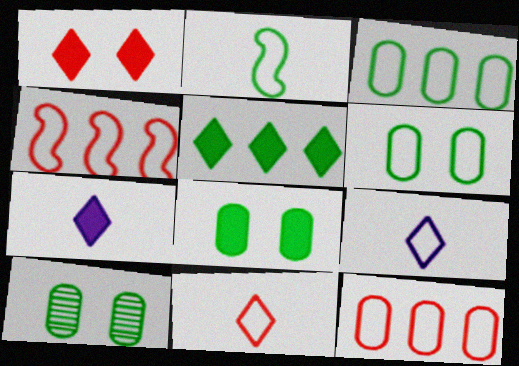[[1, 5, 7], 
[2, 5, 10], 
[4, 6, 9], 
[4, 7, 10], 
[6, 8, 10]]